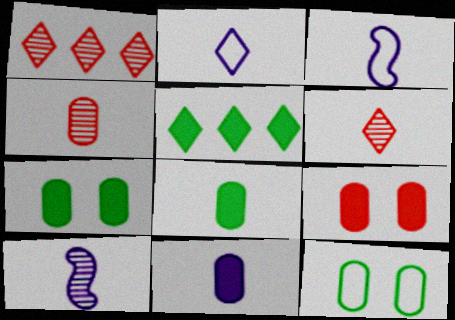[[1, 3, 7], 
[2, 10, 11], 
[3, 6, 8]]